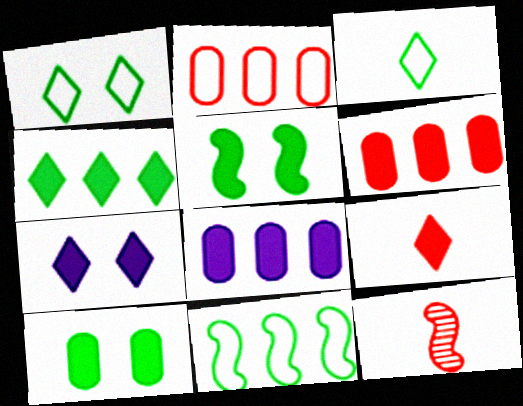[[1, 8, 12], 
[4, 7, 9], 
[5, 8, 9]]